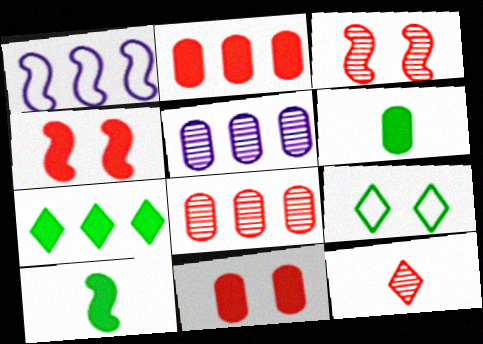[[1, 3, 10], 
[1, 7, 8], 
[3, 8, 12]]